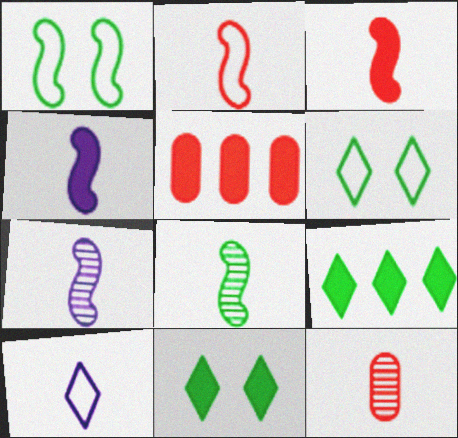[[2, 4, 8], 
[4, 5, 11], 
[5, 6, 7]]